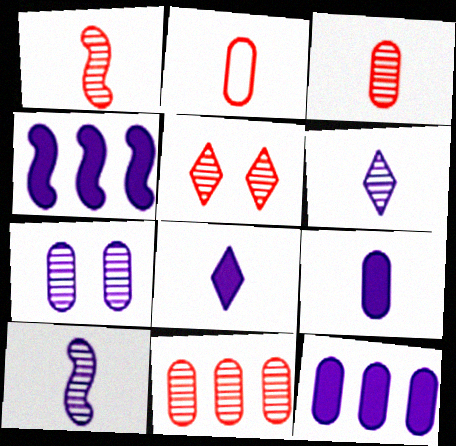[[1, 5, 11]]